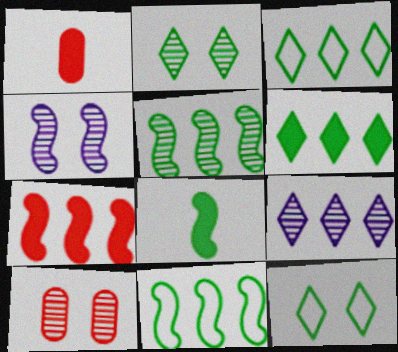[[1, 3, 4], 
[2, 4, 10]]